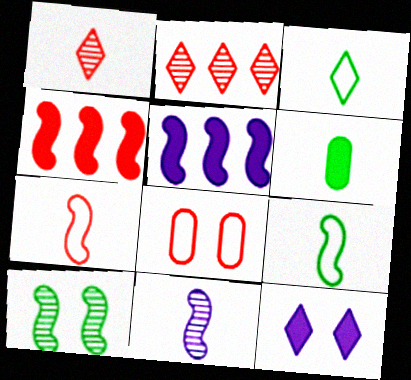[[1, 4, 8], 
[2, 3, 12], 
[4, 6, 12], 
[5, 7, 10], 
[8, 10, 12]]